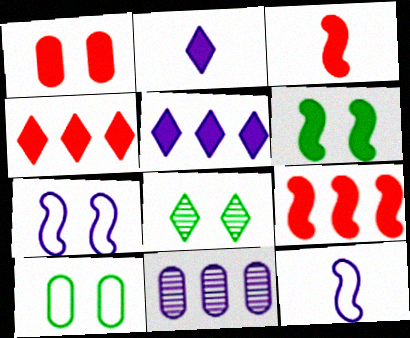[[1, 3, 4], 
[1, 7, 8], 
[2, 7, 11], 
[6, 8, 10]]